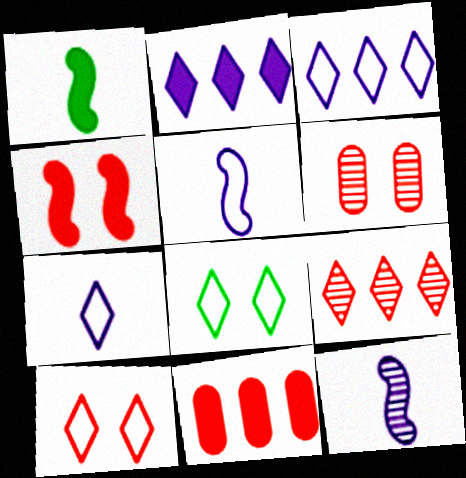[[1, 3, 6], 
[4, 6, 10], 
[8, 11, 12]]